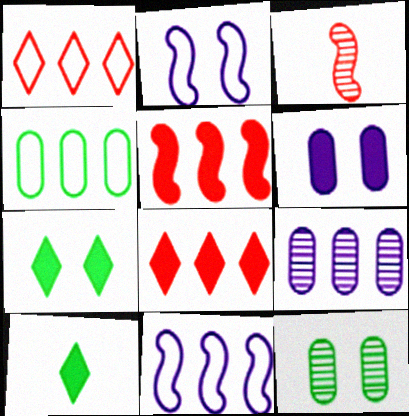[[1, 4, 11], 
[5, 6, 10]]